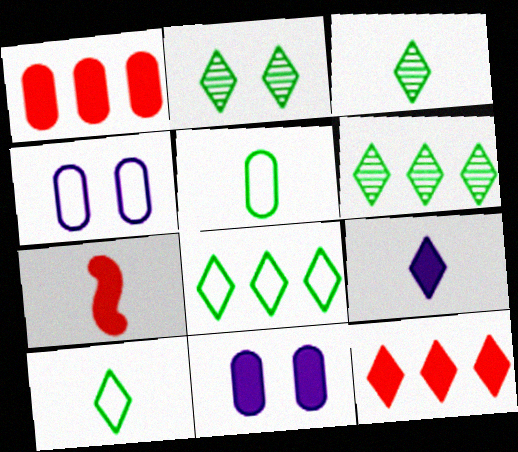[[2, 3, 6], 
[4, 6, 7]]